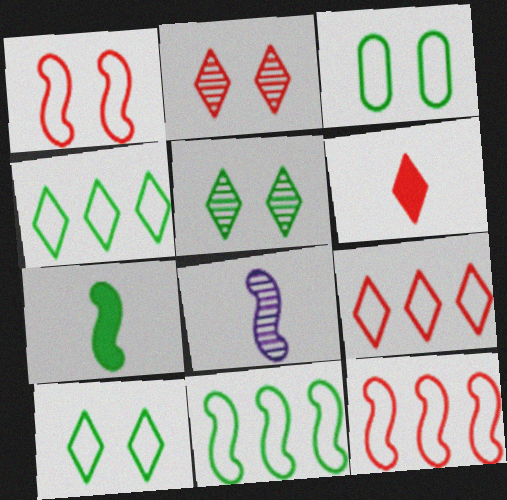[[2, 6, 9]]